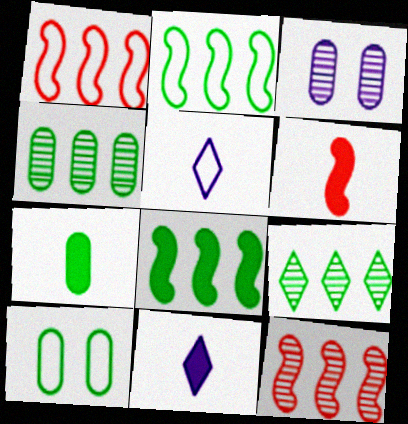[[1, 5, 10], 
[4, 7, 10], 
[6, 7, 11], 
[10, 11, 12]]